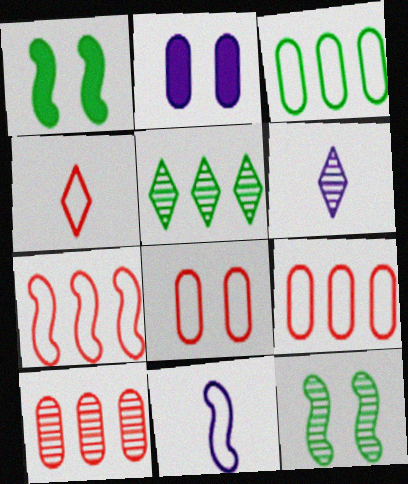[[1, 6, 9], 
[4, 7, 8], 
[6, 10, 12]]